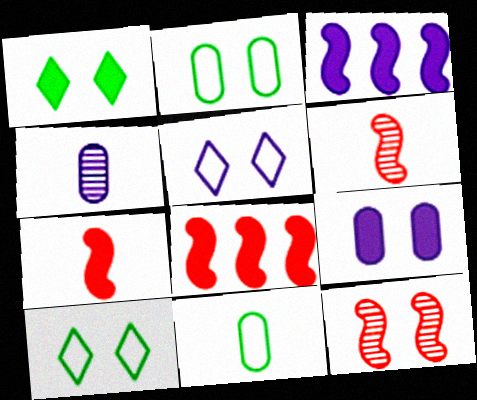[[3, 4, 5], 
[4, 8, 10], 
[9, 10, 12]]